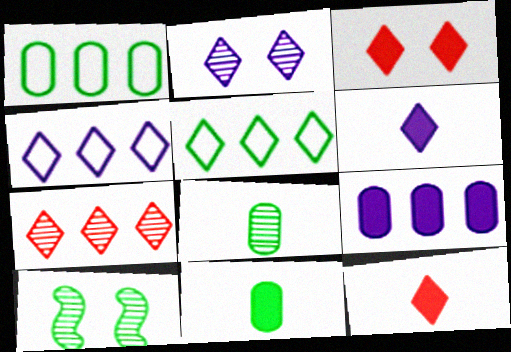[[2, 4, 6], 
[2, 5, 12], 
[5, 10, 11]]